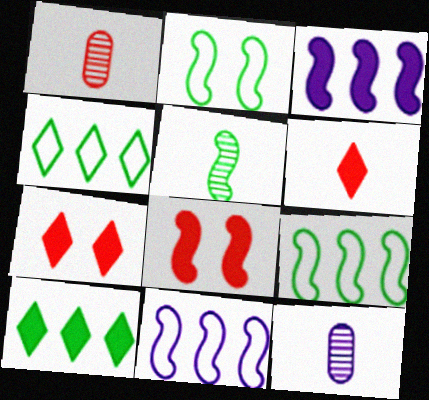[[4, 8, 12], 
[5, 8, 11], 
[7, 9, 12]]